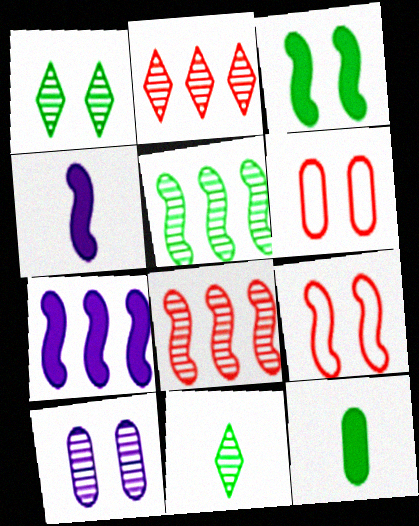[[4, 5, 9], 
[6, 7, 11], 
[8, 10, 11]]